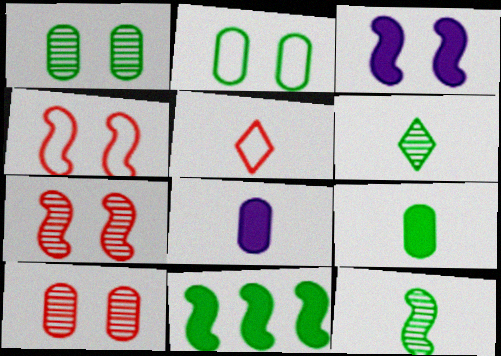[[2, 6, 11], 
[5, 8, 12]]